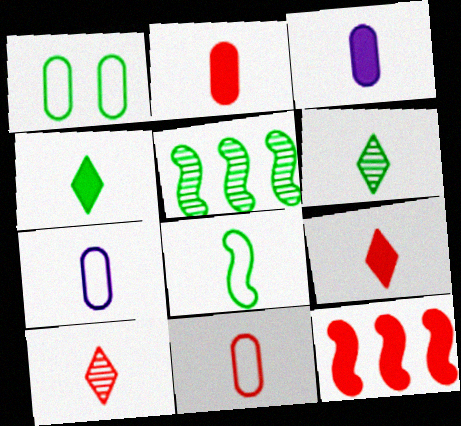[[1, 4, 5], 
[3, 8, 10]]